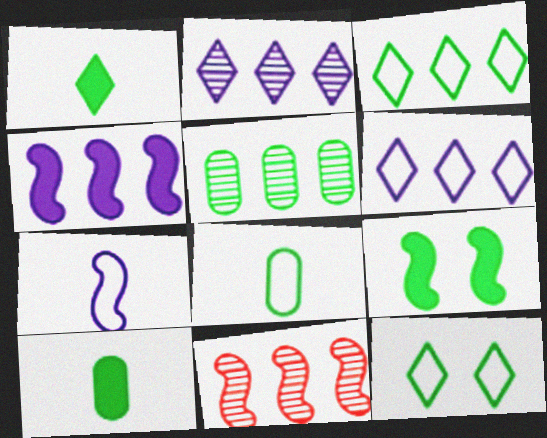[[2, 5, 11], 
[7, 9, 11]]